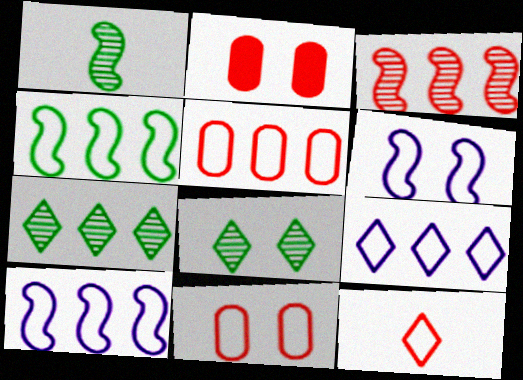[[1, 2, 9], 
[2, 3, 12], 
[2, 6, 8], 
[4, 5, 9]]